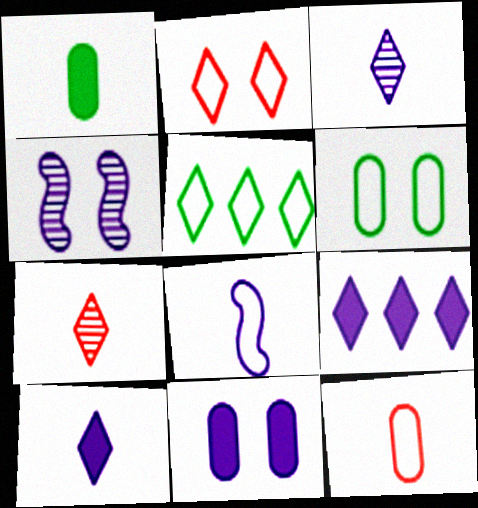[[1, 7, 8]]